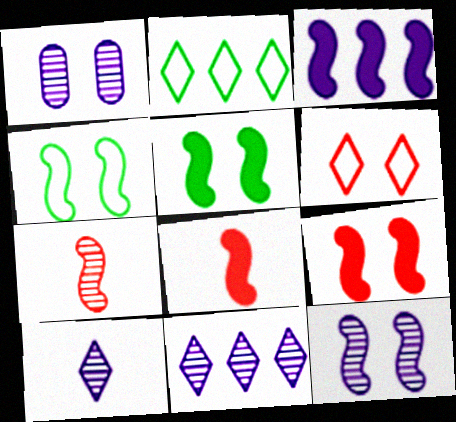[[1, 2, 8], 
[1, 5, 6], 
[3, 4, 7], 
[3, 5, 8], 
[4, 9, 12]]